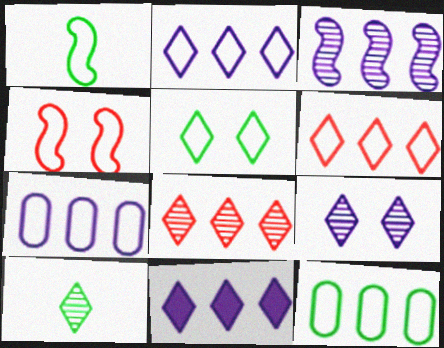[[1, 5, 12], 
[3, 7, 11], 
[8, 9, 10]]